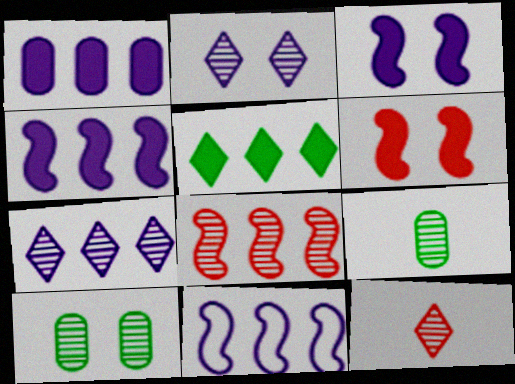[[1, 7, 11], 
[2, 8, 9]]